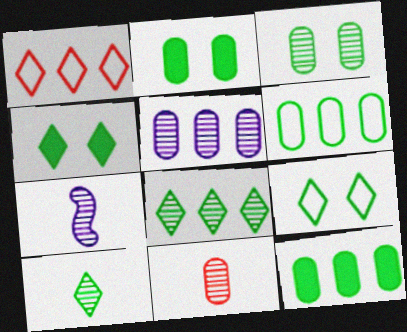[[1, 2, 7], 
[3, 5, 11], 
[7, 10, 11]]